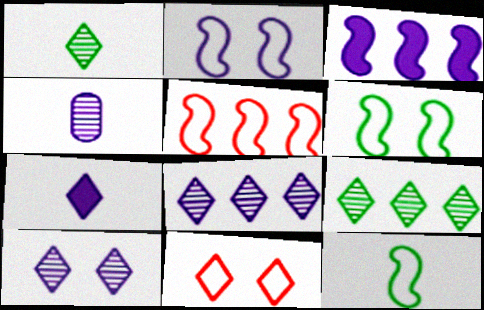[[2, 5, 12], 
[7, 9, 11]]